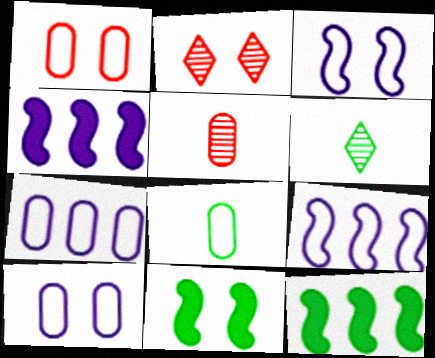[[1, 4, 6], 
[1, 7, 8], 
[2, 4, 8], 
[2, 10, 11]]